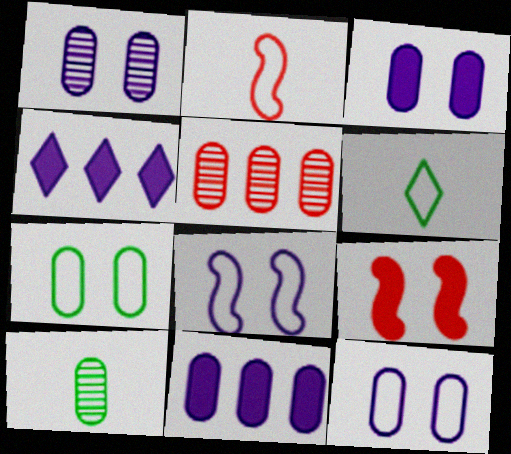[[1, 3, 12], 
[1, 5, 10]]